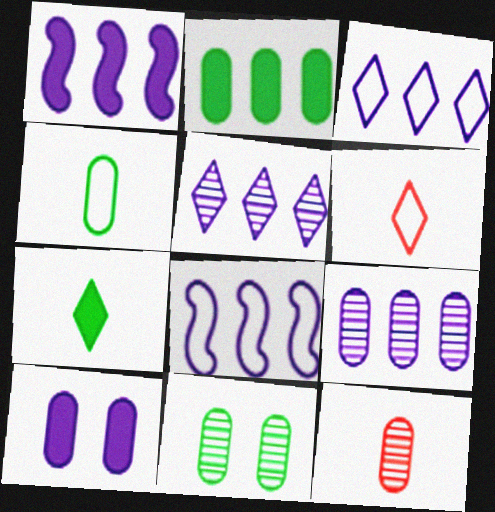[[1, 3, 9], 
[1, 6, 11], 
[2, 4, 11], 
[9, 11, 12]]